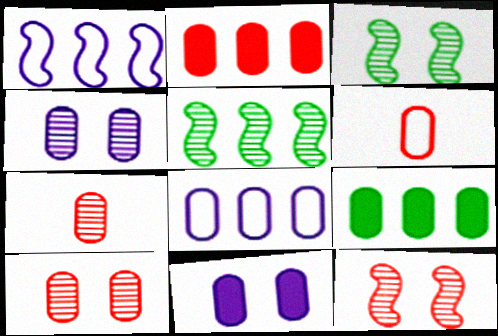[[2, 6, 10], 
[4, 6, 9]]